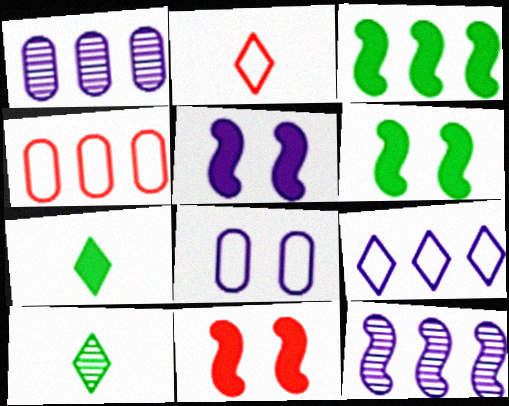[[1, 2, 6], 
[4, 5, 10], 
[5, 6, 11]]